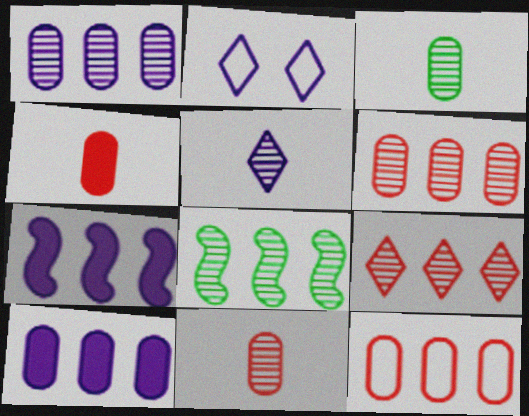[[1, 8, 9], 
[2, 4, 8]]